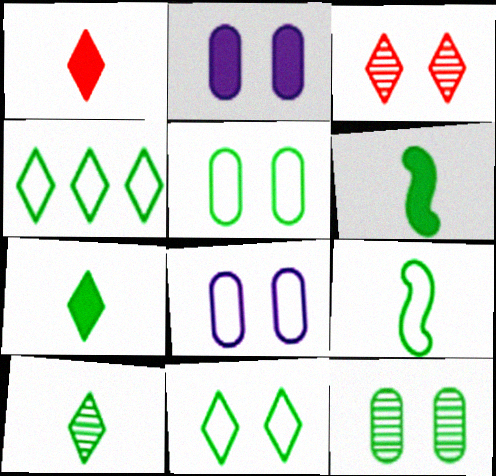[[4, 5, 9], 
[4, 6, 12]]